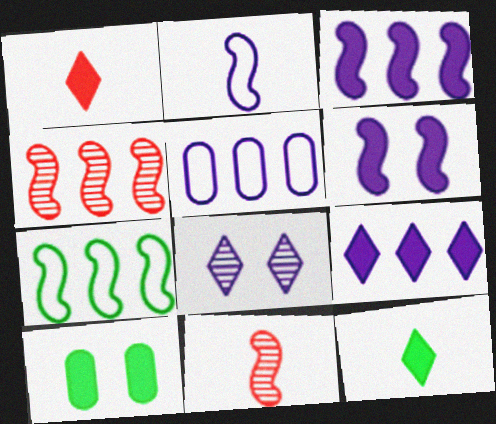[[1, 3, 10], 
[3, 4, 7], 
[6, 7, 11]]